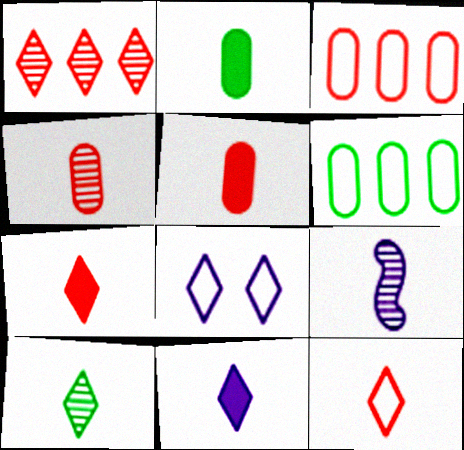[[2, 9, 12], 
[4, 9, 10], 
[10, 11, 12]]